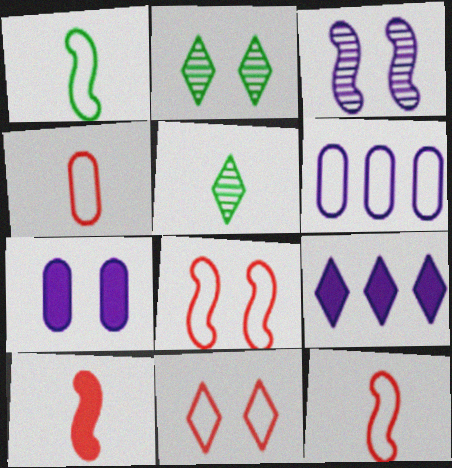[[1, 6, 11], 
[2, 6, 10], 
[2, 7, 8], 
[5, 9, 11]]